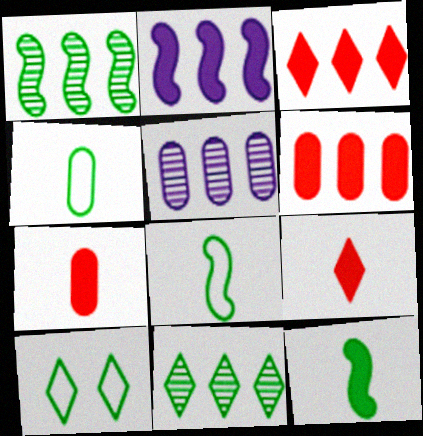[]